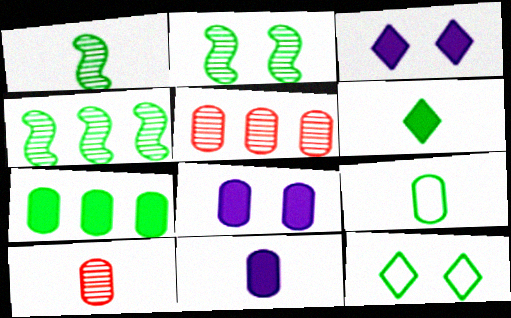[[1, 2, 4], 
[1, 6, 9], 
[1, 7, 12], 
[5, 8, 9], 
[9, 10, 11]]